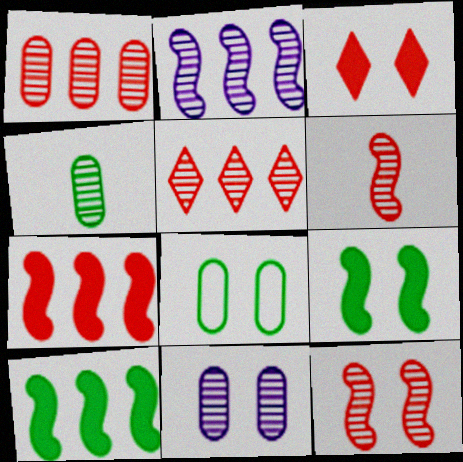[[1, 4, 11]]